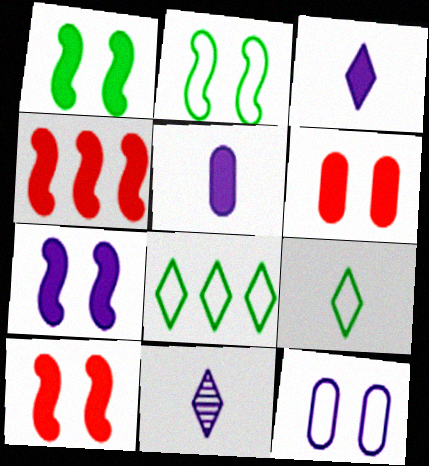[[1, 7, 10]]